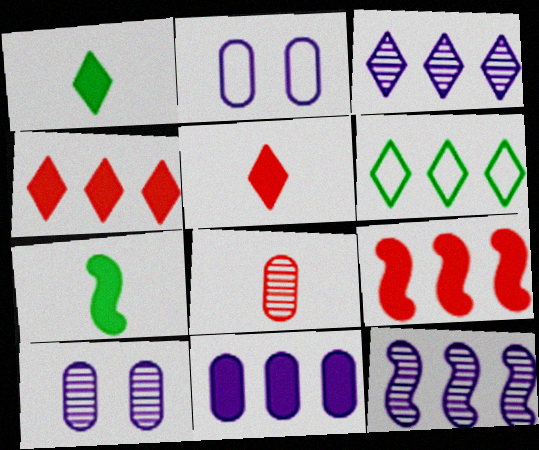[[3, 4, 6]]